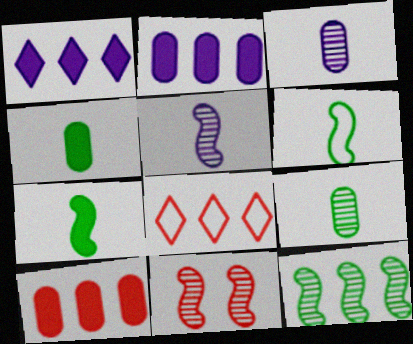[[2, 8, 12], 
[5, 11, 12]]